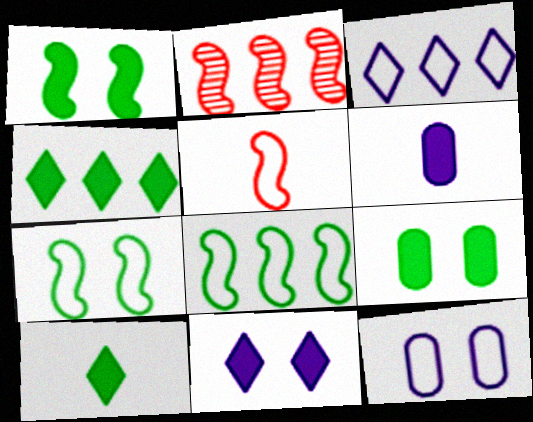[[2, 10, 12]]